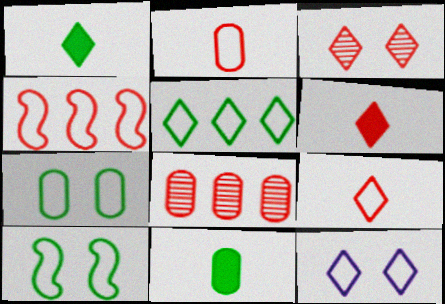[[5, 9, 12]]